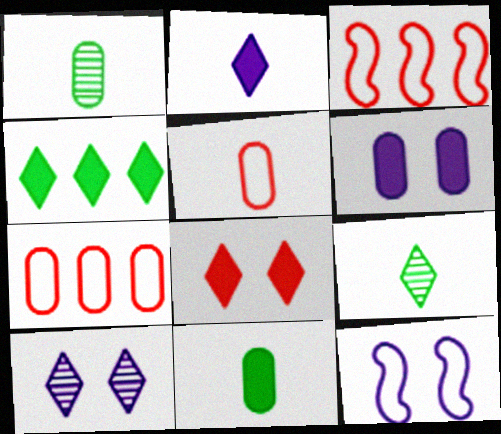[[1, 6, 7], 
[2, 4, 8], 
[3, 6, 9], 
[3, 10, 11], 
[6, 10, 12]]